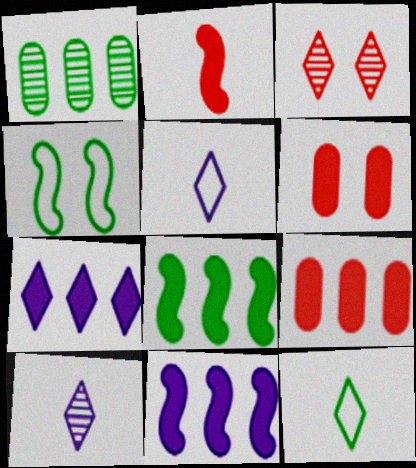[[3, 7, 12], 
[4, 9, 10], 
[7, 8, 9]]